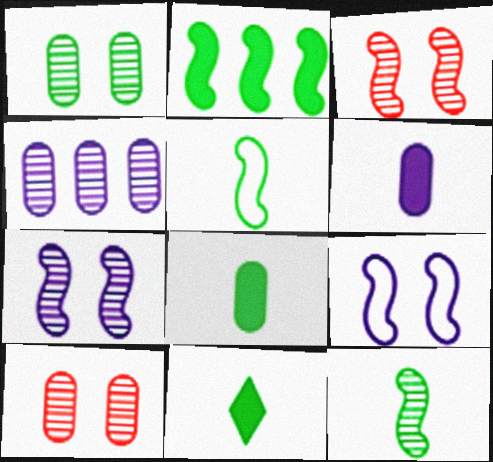[]